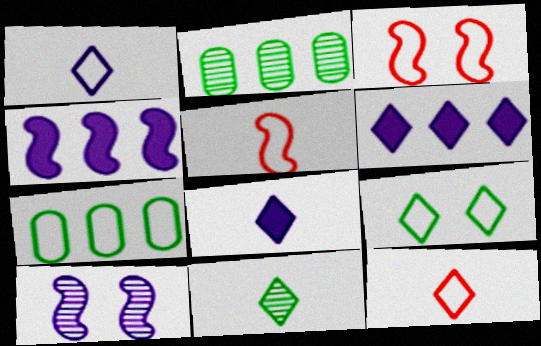[[1, 3, 7], 
[2, 3, 8], 
[8, 11, 12]]